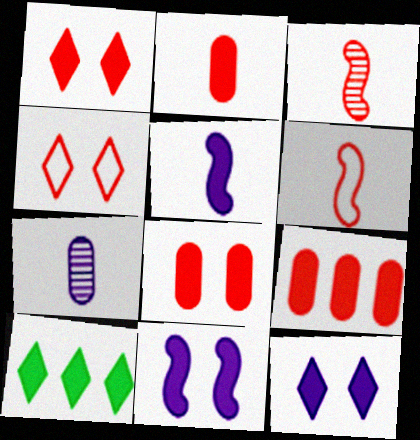[[2, 8, 9], 
[2, 10, 11], 
[3, 4, 9], 
[5, 8, 10]]